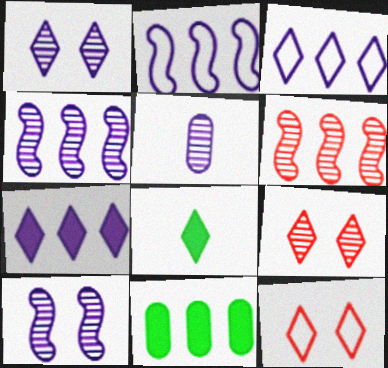[[1, 4, 5], 
[3, 6, 11], 
[3, 8, 9]]